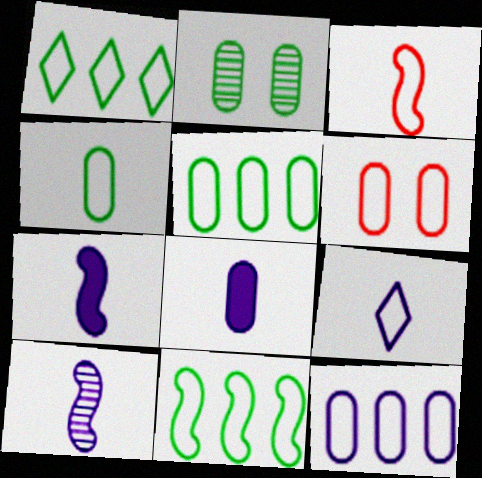[[1, 5, 11], 
[3, 4, 9], 
[4, 6, 12], 
[6, 9, 11], 
[8, 9, 10]]